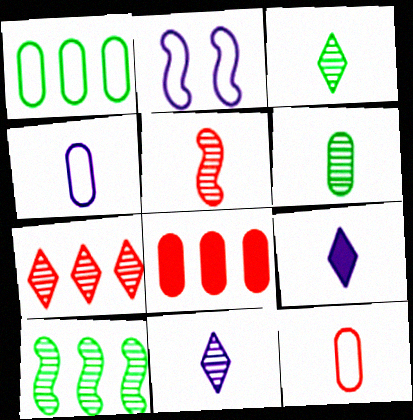[[2, 3, 8], 
[5, 6, 11]]